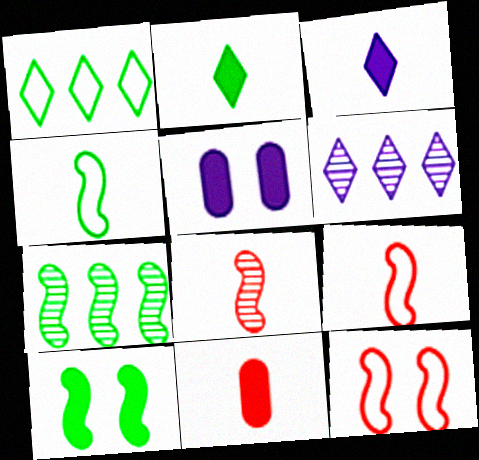[[1, 5, 8], 
[4, 7, 10]]